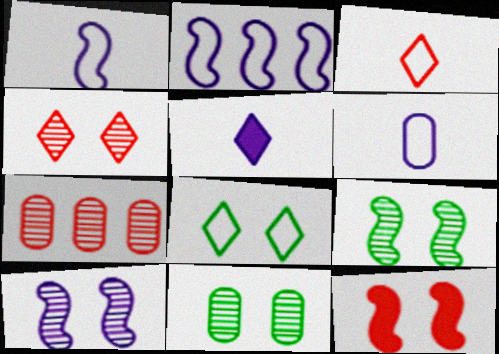[[3, 7, 12], 
[4, 10, 11]]